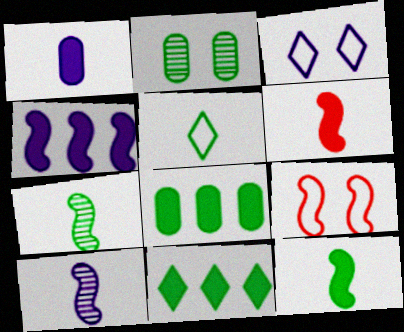[[4, 7, 9]]